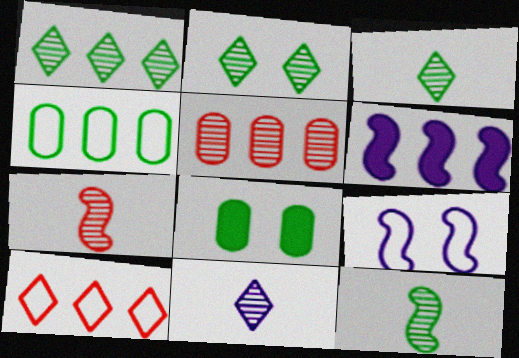[[1, 2, 3]]